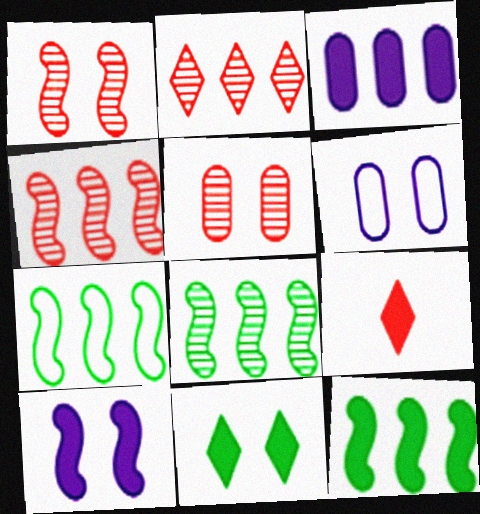[[1, 6, 11], 
[2, 3, 7], 
[6, 8, 9], 
[7, 8, 12]]